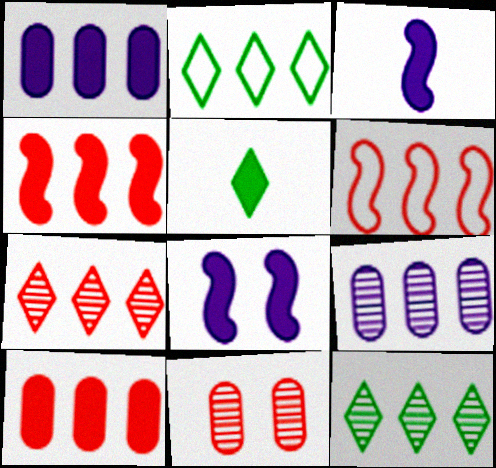[[1, 6, 12], 
[2, 3, 11], 
[2, 4, 9], 
[5, 8, 10], 
[6, 7, 10]]